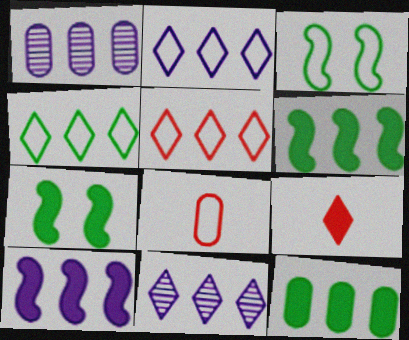[[1, 2, 10], 
[1, 3, 9], 
[1, 5, 6], 
[2, 3, 8], 
[2, 4, 5], 
[7, 8, 11]]